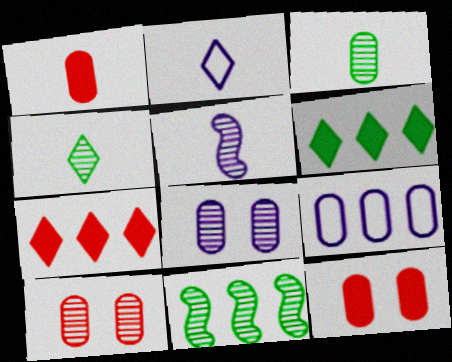[[2, 11, 12], 
[3, 9, 12], 
[7, 9, 11]]